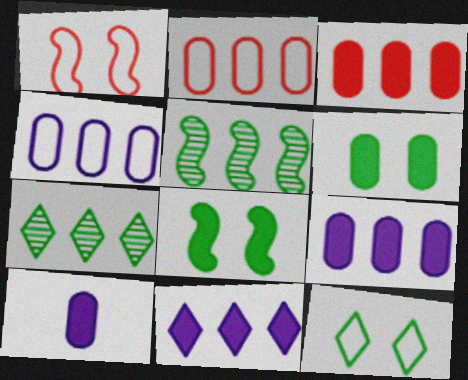[[1, 7, 10], 
[2, 5, 11], 
[3, 6, 10]]